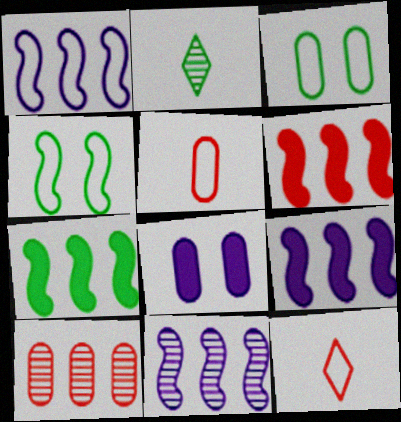[[1, 3, 12], 
[1, 9, 11], 
[2, 3, 7], 
[6, 7, 9]]